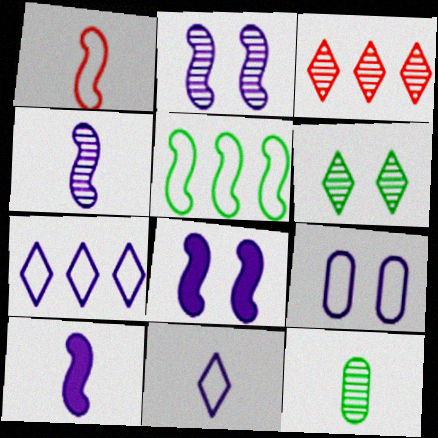[[2, 3, 12]]